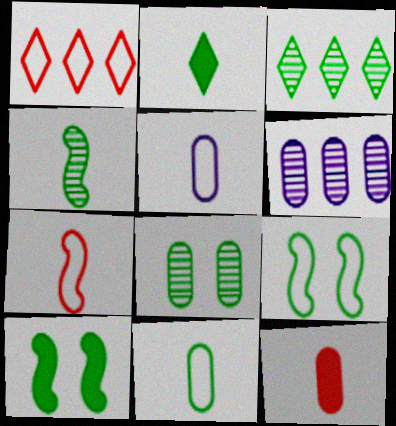[[1, 5, 9], 
[2, 4, 11], 
[3, 4, 8], 
[3, 10, 11]]